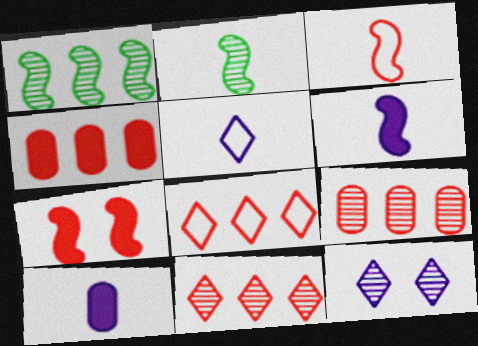[[2, 3, 6], 
[2, 9, 12]]